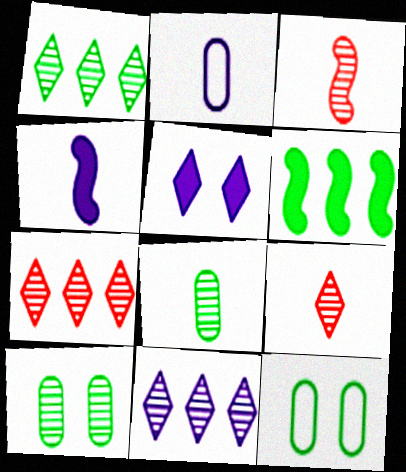[[1, 7, 11], 
[3, 10, 11], 
[4, 7, 12]]